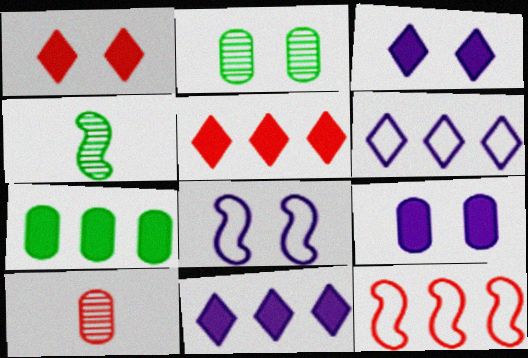[[1, 2, 8], 
[1, 10, 12]]